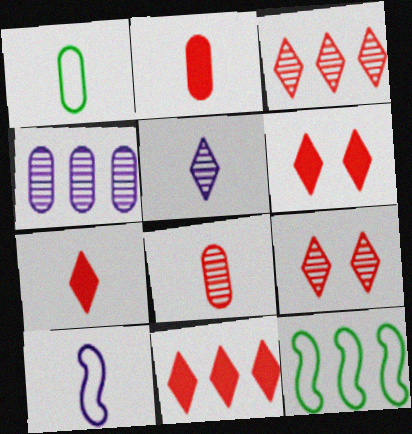[[4, 11, 12], 
[6, 7, 11]]